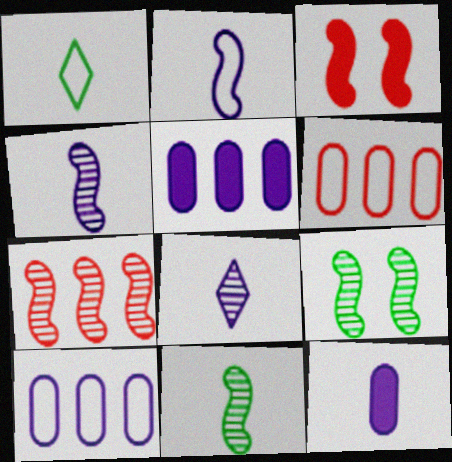[[2, 8, 12], 
[4, 7, 9]]